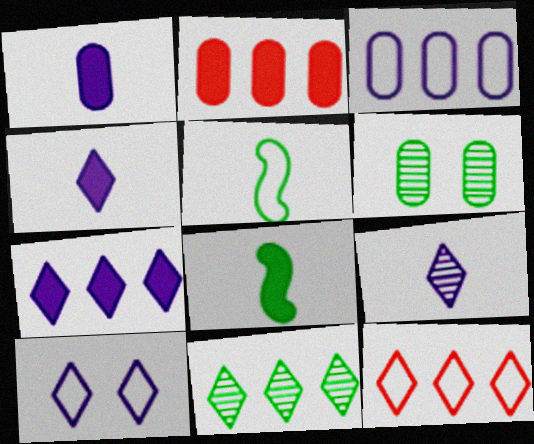[[7, 9, 10], 
[7, 11, 12]]